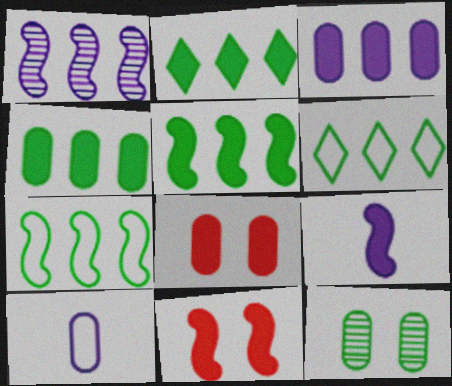[[2, 4, 5], 
[2, 8, 9], 
[5, 9, 11]]